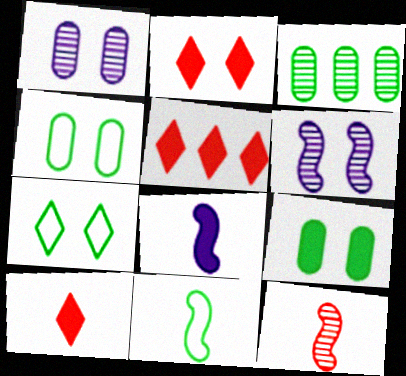[[1, 5, 11], 
[2, 4, 6], 
[2, 5, 10], 
[5, 8, 9], 
[8, 11, 12]]